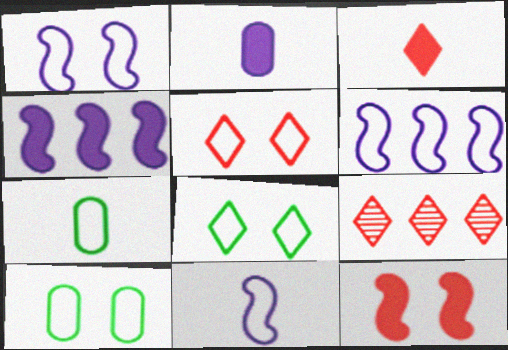[[1, 5, 10], 
[1, 6, 11], 
[3, 5, 9], 
[5, 6, 7]]